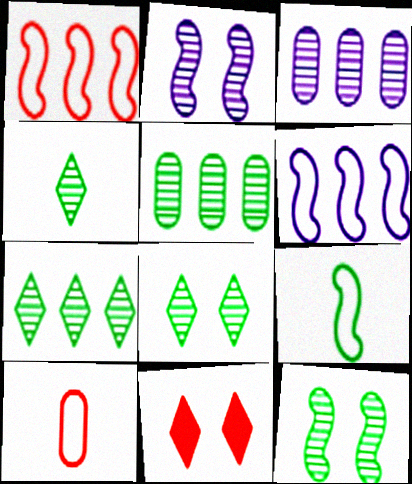[[3, 9, 11], 
[4, 5, 12], 
[4, 7, 8]]